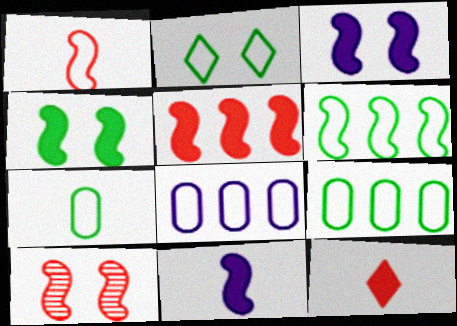[[1, 2, 8], 
[1, 5, 10], 
[2, 6, 7], 
[4, 5, 11], 
[6, 10, 11]]